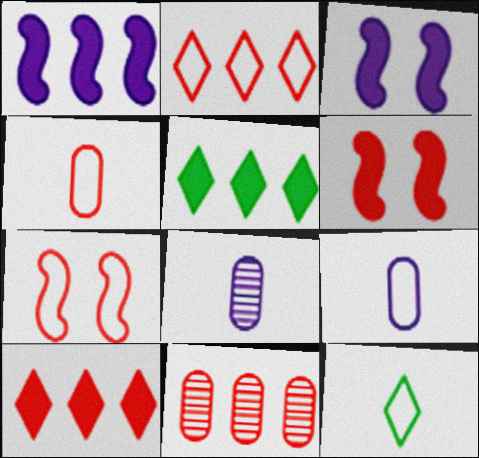[[2, 4, 7], 
[3, 11, 12], 
[5, 7, 8]]